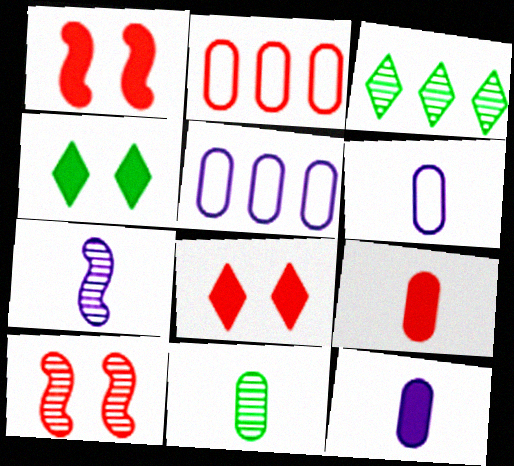[[1, 3, 6], 
[2, 4, 7], 
[6, 9, 11]]